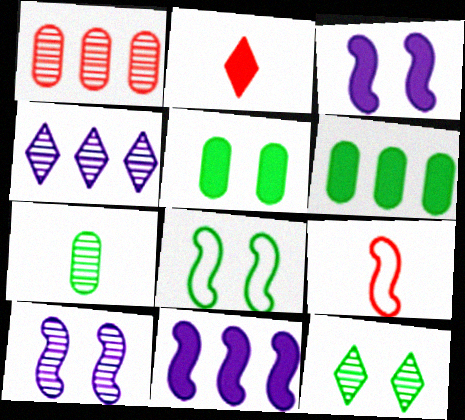[[2, 3, 6], 
[2, 5, 11], 
[4, 5, 9], 
[5, 8, 12]]